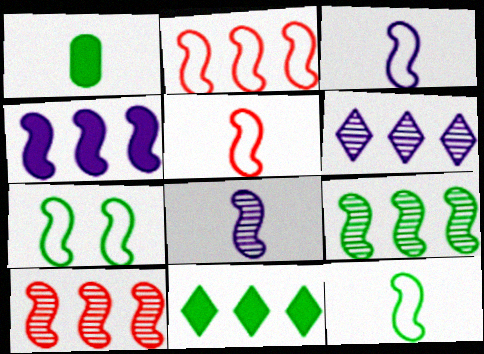[[2, 3, 7], 
[2, 4, 9], 
[3, 5, 12]]